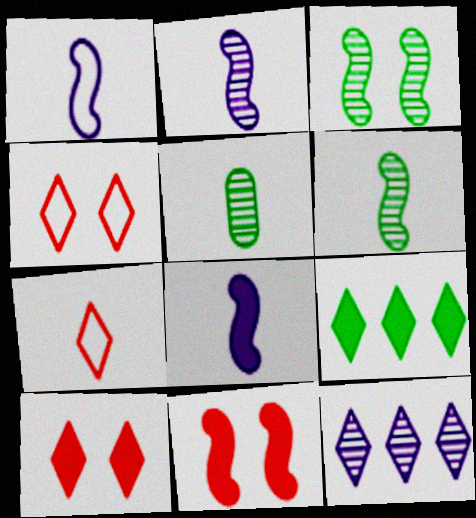[[1, 2, 8], 
[5, 7, 8]]